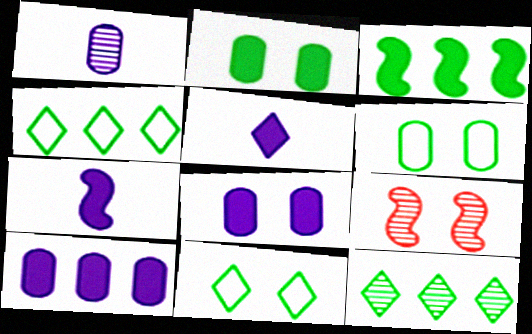[[1, 9, 12], 
[8, 9, 11]]